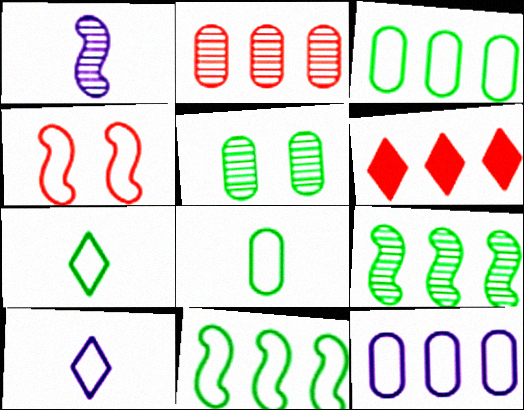[[3, 4, 10], 
[4, 7, 12], 
[6, 9, 12]]